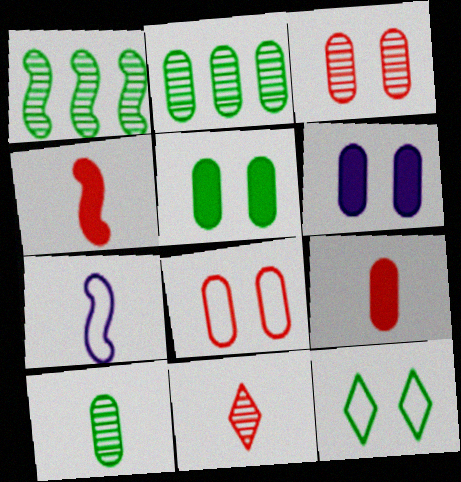[]